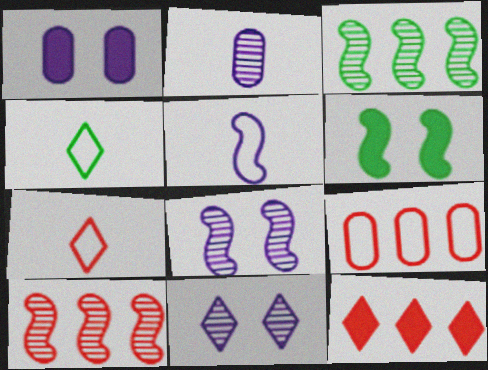[[1, 3, 7], 
[1, 4, 10], 
[4, 11, 12], 
[5, 6, 10], 
[9, 10, 12]]